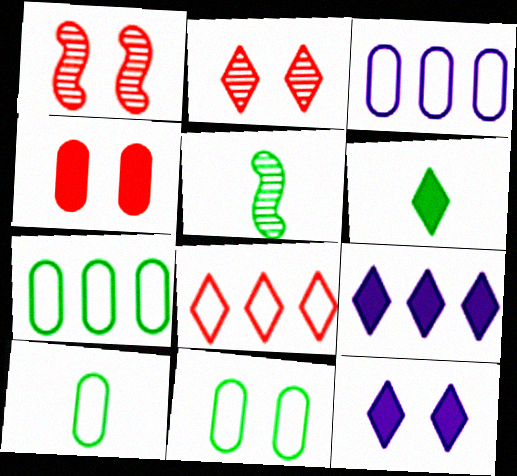[[1, 3, 6], 
[1, 9, 10], 
[1, 11, 12], 
[5, 6, 10], 
[7, 10, 11]]